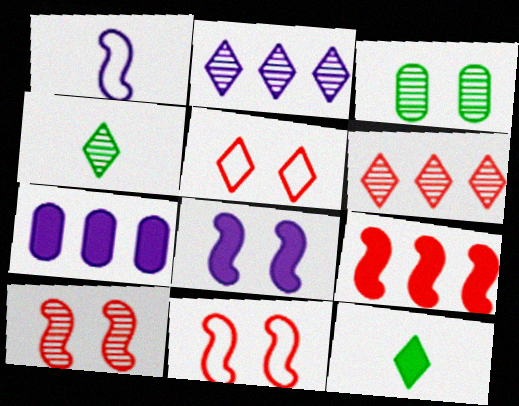[[2, 5, 12], 
[3, 5, 8], 
[4, 7, 11]]